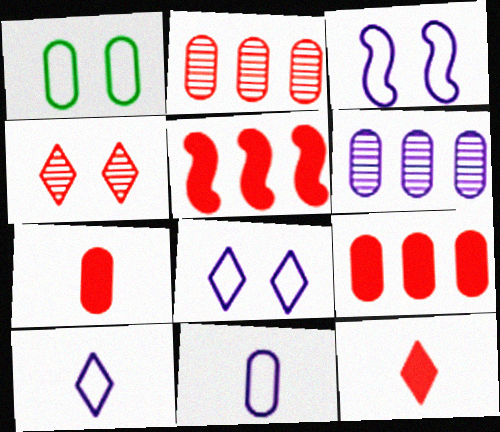[[1, 6, 7]]